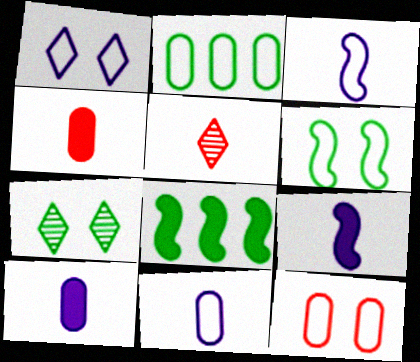[[1, 6, 12], 
[2, 11, 12]]